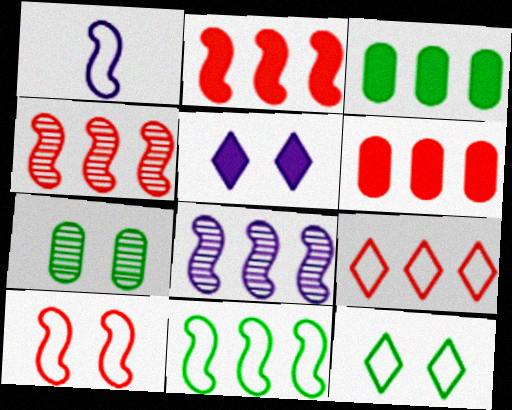[[1, 10, 11], 
[2, 8, 11], 
[3, 8, 9], 
[4, 6, 9], 
[5, 7, 10]]